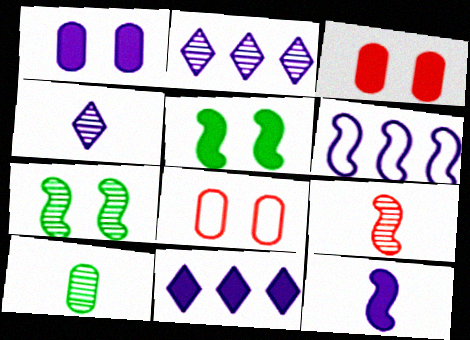[[1, 4, 6], 
[1, 11, 12], 
[4, 9, 10], 
[5, 6, 9]]